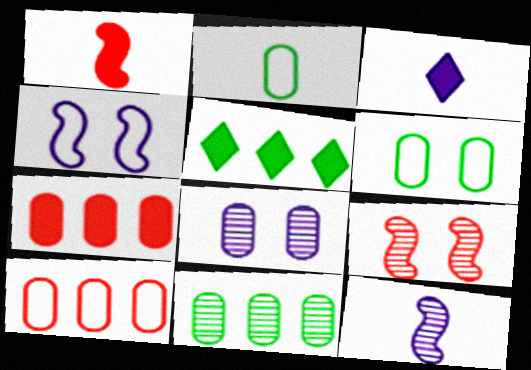[[2, 7, 8]]